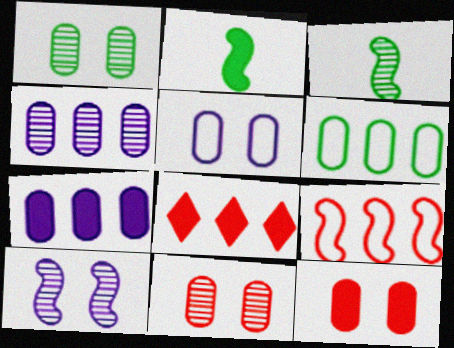[[1, 5, 12], 
[2, 9, 10], 
[3, 5, 8]]